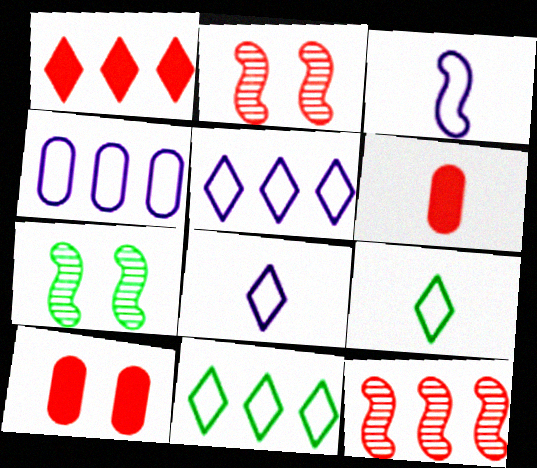[[5, 6, 7]]